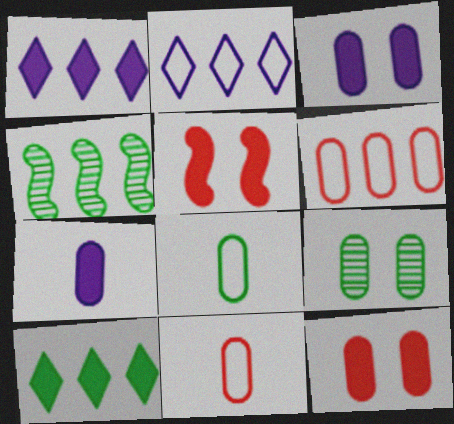[[1, 4, 6], 
[5, 7, 10], 
[6, 7, 9]]